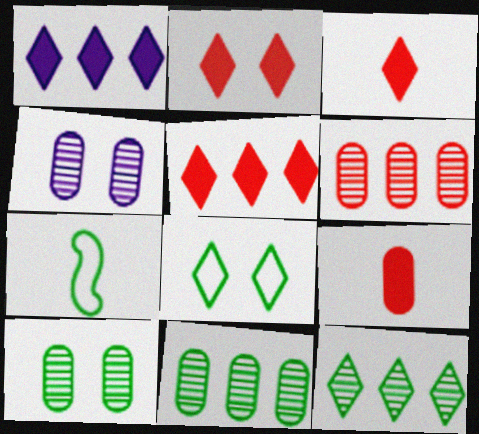[[2, 3, 5], 
[4, 5, 7]]